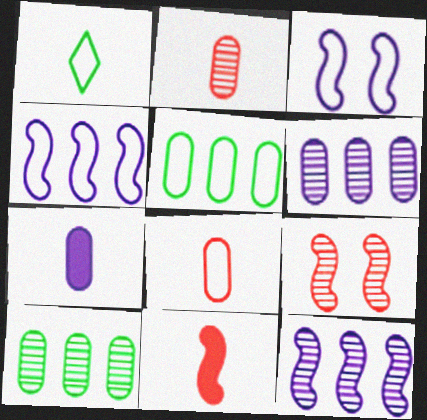[]